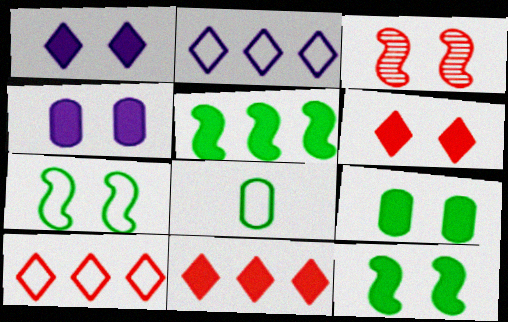[[4, 6, 12]]